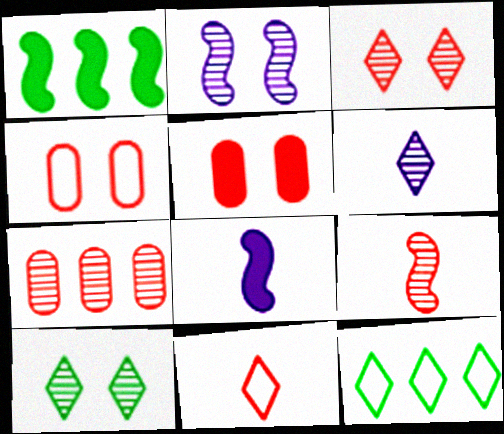[[1, 4, 6], 
[3, 7, 9]]